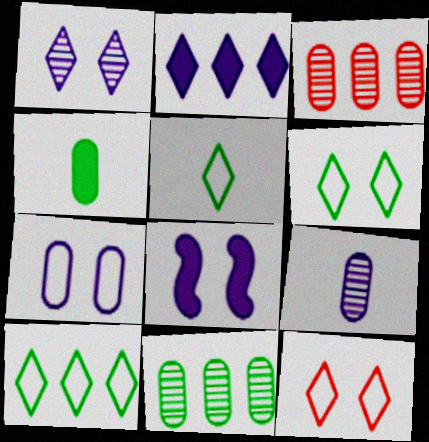[[1, 7, 8], 
[3, 4, 7], 
[3, 5, 8], 
[5, 6, 10]]